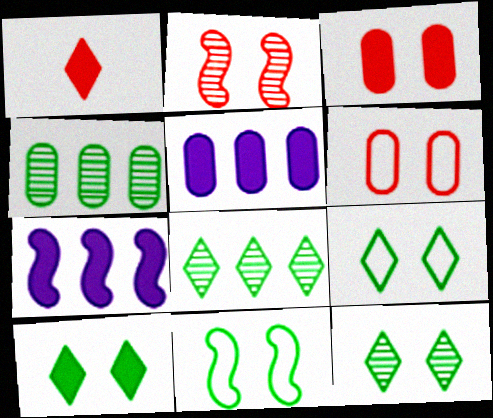[[9, 10, 12]]